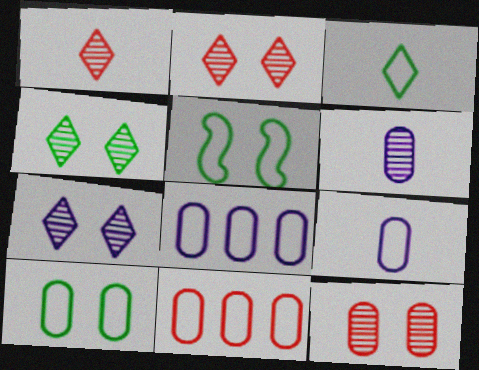[[2, 4, 7], 
[9, 10, 11]]